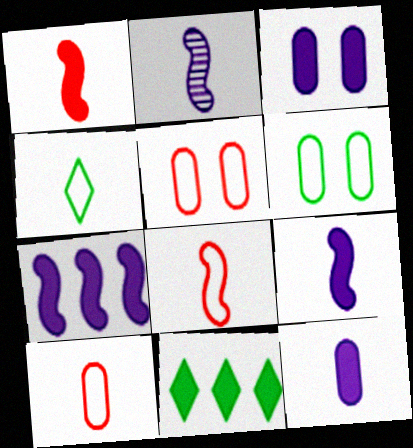[[1, 3, 11], 
[2, 5, 11]]